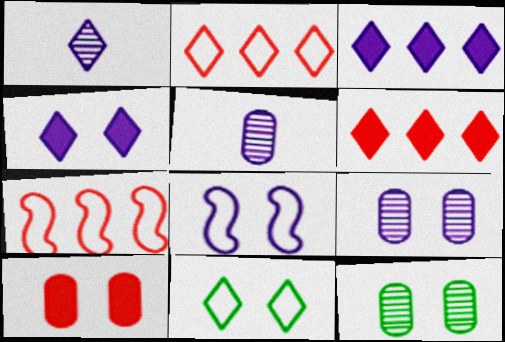[[1, 6, 11], 
[3, 5, 8], 
[4, 8, 9]]